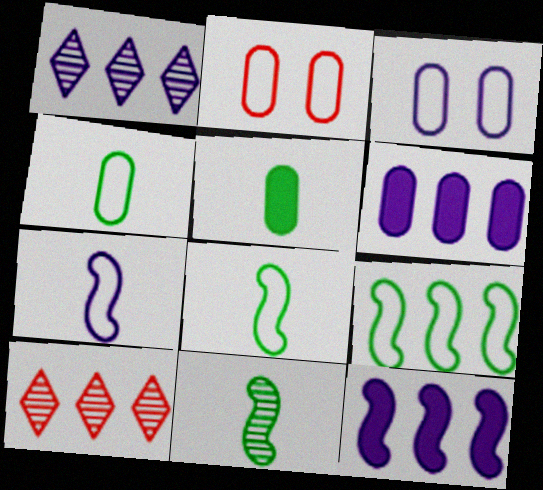[[6, 9, 10]]